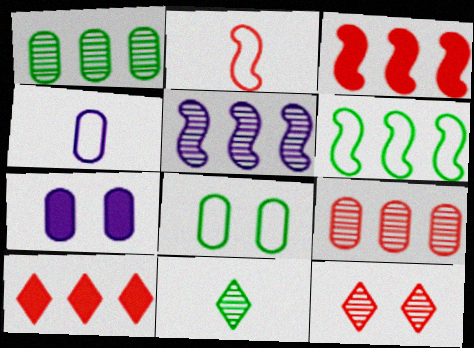[[3, 5, 6]]